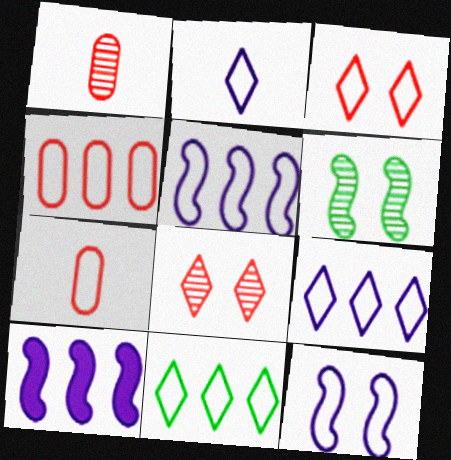[[2, 3, 11], 
[4, 5, 11], 
[7, 11, 12]]